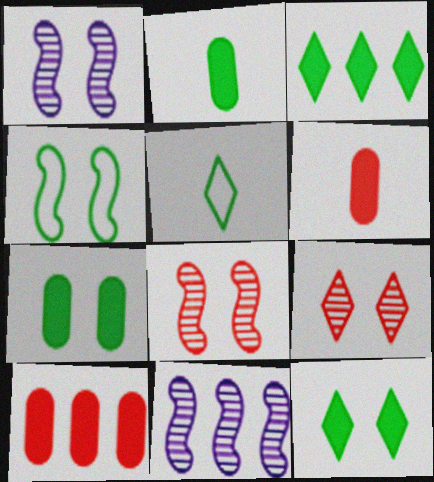[[1, 5, 10]]